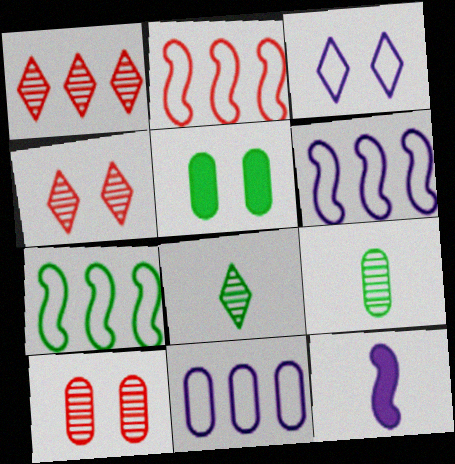[[2, 6, 7], 
[5, 7, 8]]